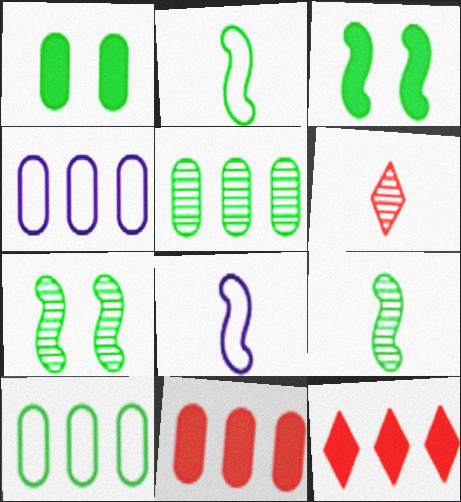[[3, 4, 6], 
[4, 5, 11]]